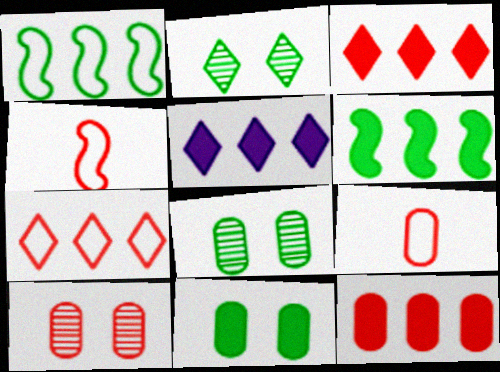[[3, 4, 10], 
[4, 5, 8], 
[5, 6, 12], 
[9, 10, 12]]